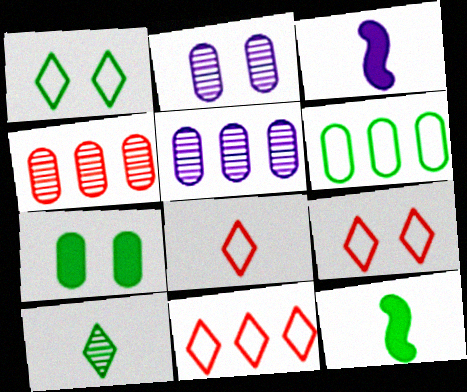[[1, 3, 4], 
[2, 11, 12], 
[5, 9, 12], 
[8, 9, 11]]